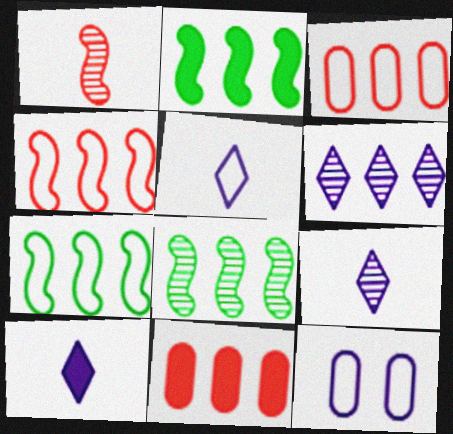[[2, 3, 6], 
[2, 7, 8], 
[5, 9, 10], 
[6, 7, 11]]